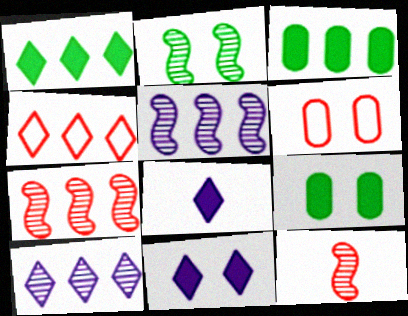[[1, 4, 10], 
[2, 5, 12], 
[2, 6, 11], 
[3, 4, 5]]